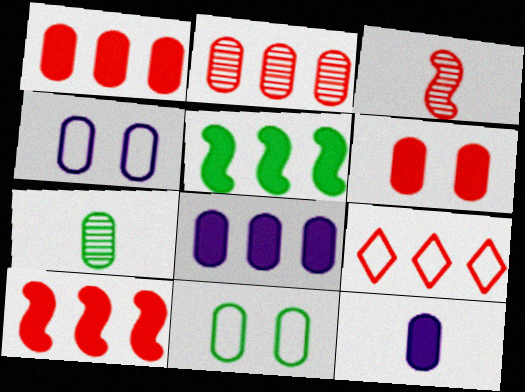[[1, 4, 7], 
[2, 9, 10], 
[2, 11, 12], 
[3, 6, 9]]